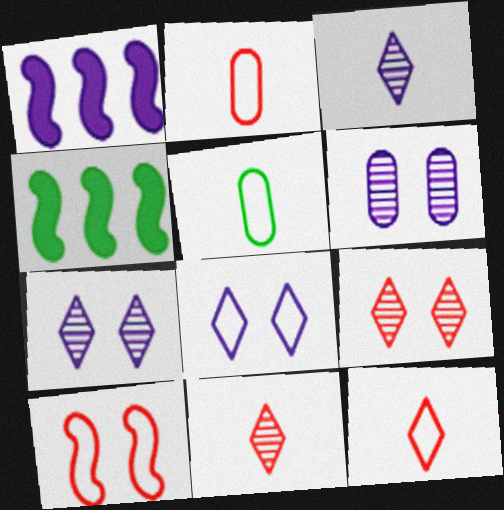[[1, 5, 9], 
[2, 4, 7], 
[4, 6, 12]]